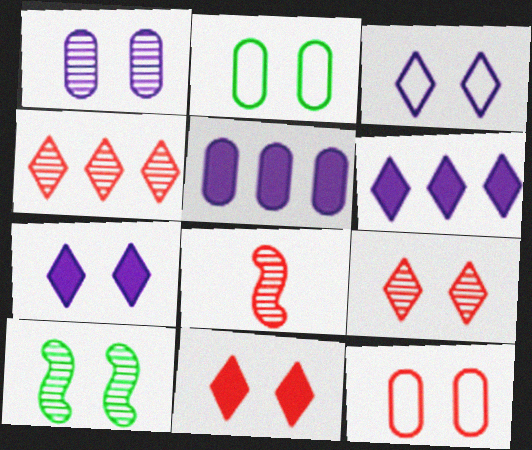[[1, 9, 10], 
[2, 6, 8], 
[7, 10, 12]]